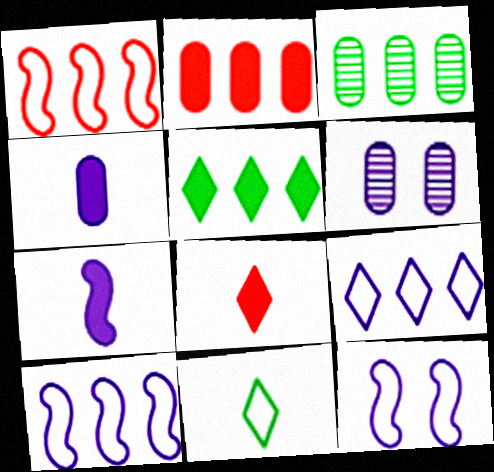[[3, 8, 12], 
[6, 7, 9]]